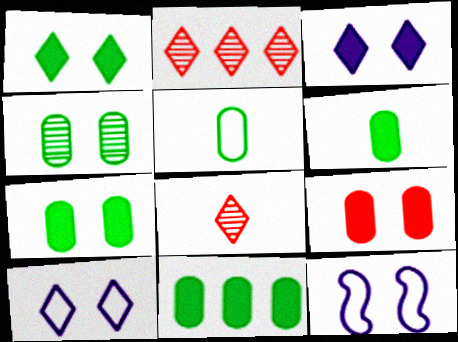[[2, 6, 12], 
[4, 5, 11], 
[6, 7, 11], 
[8, 11, 12]]